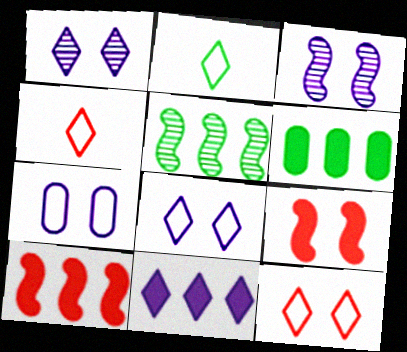[[3, 4, 6], 
[6, 10, 11]]